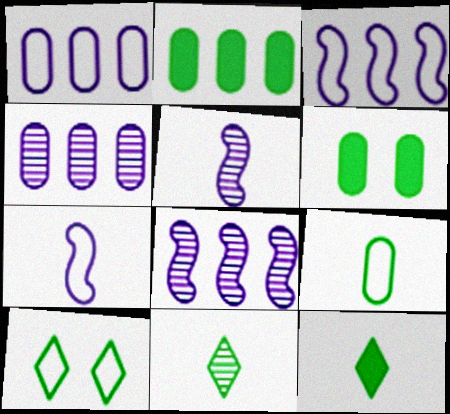[]